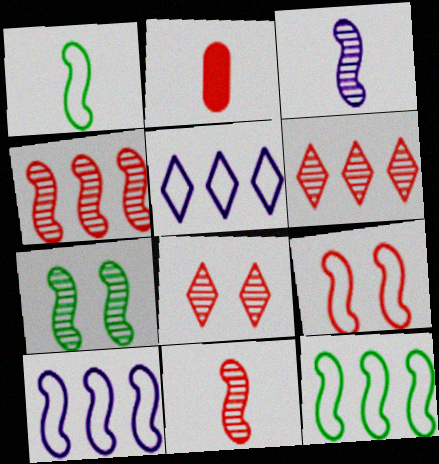[[1, 9, 10], 
[2, 5, 7], 
[2, 6, 9], 
[3, 4, 7]]